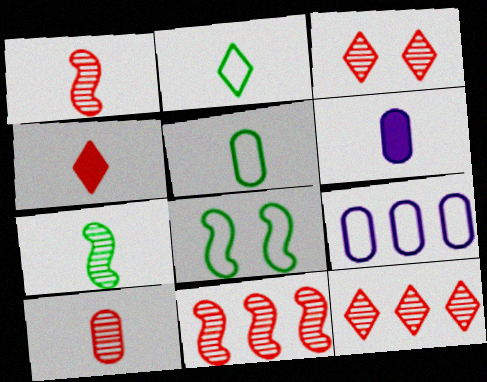[[1, 2, 6], 
[3, 10, 11], 
[5, 6, 10], 
[6, 8, 12]]